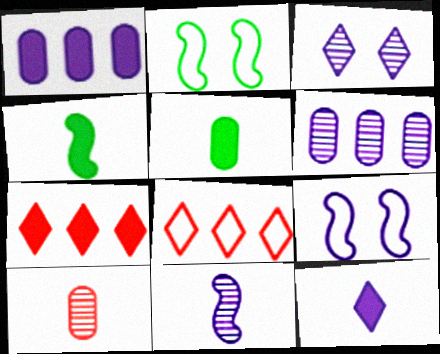[[3, 6, 11], 
[6, 9, 12]]